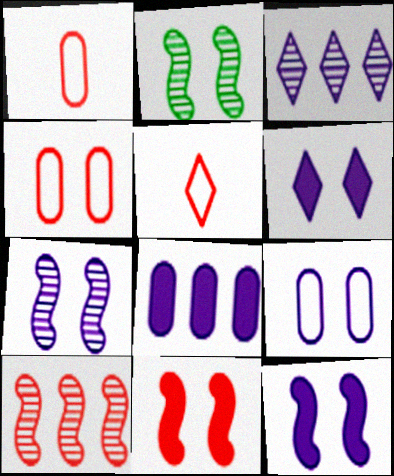[[2, 4, 6], 
[2, 5, 8], 
[6, 7, 9]]